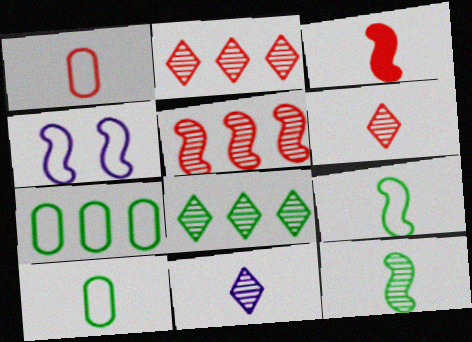[[1, 3, 6], 
[3, 10, 11]]